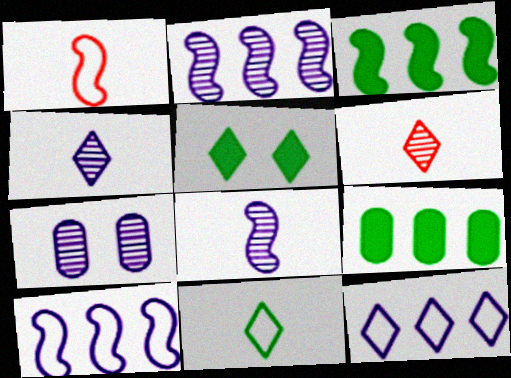[[2, 4, 7], 
[5, 6, 12]]